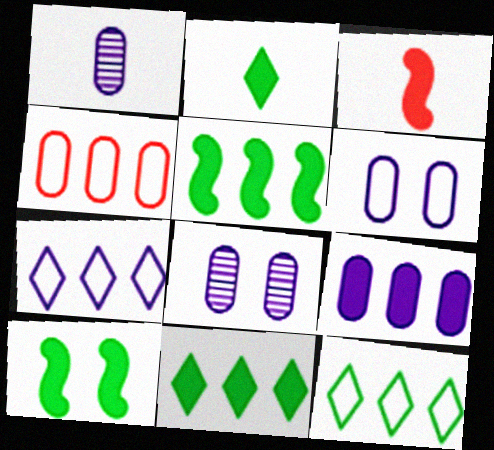[[1, 6, 9], 
[3, 8, 12]]